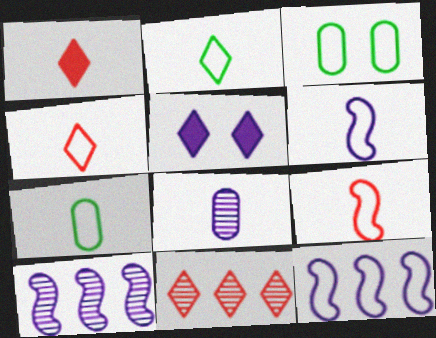[[1, 3, 10], 
[2, 5, 11], 
[3, 4, 12], 
[4, 6, 7], 
[5, 8, 12]]